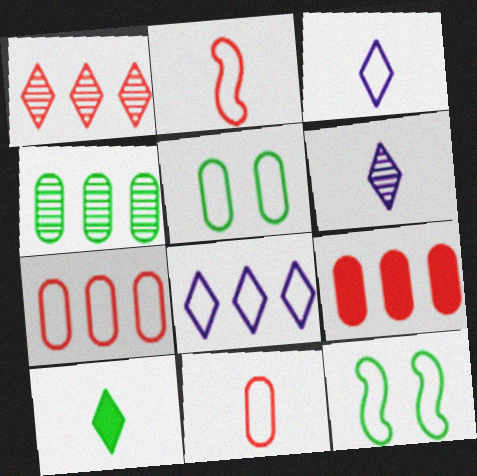[[2, 5, 8], 
[3, 7, 12], 
[4, 10, 12], 
[6, 9, 12], 
[8, 11, 12]]